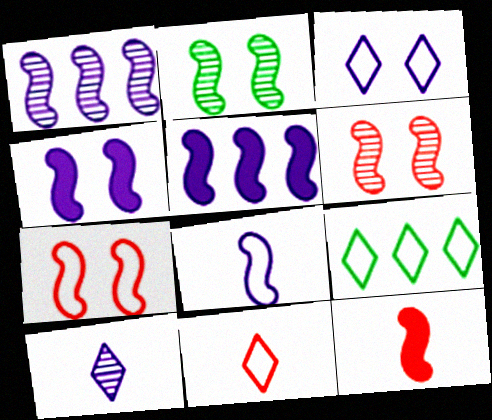[[1, 4, 8], 
[2, 4, 7], 
[3, 9, 11]]